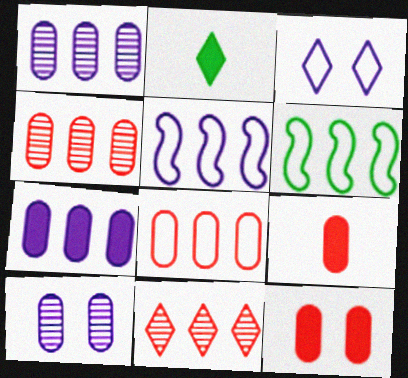[[2, 3, 11], 
[6, 7, 11]]